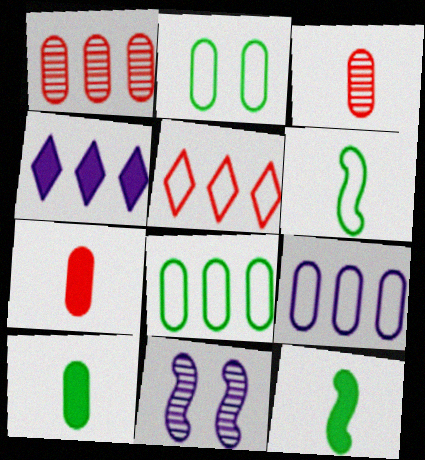[[5, 10, 11]]